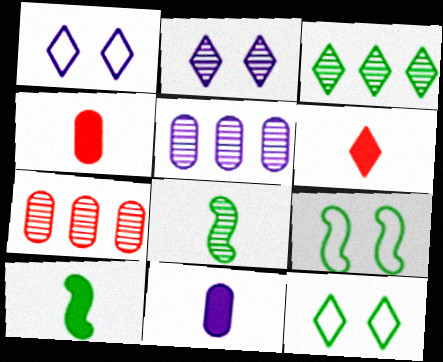[[1, 3, 6], 
[1, 7, 10], 
[2, 7, 8], 
[5, 6, 9], 
[6, 10, 11]]